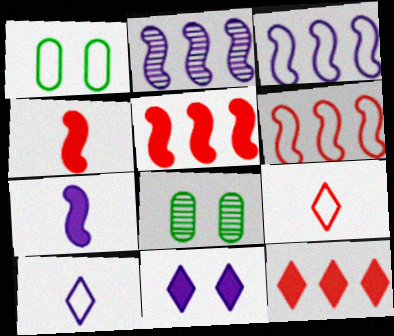[[1, 3, 9], 
[1, 6, 10], 
[5, 8, 10]]